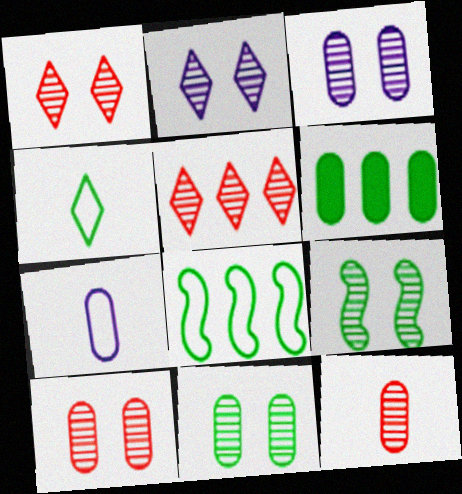[[1, 3, 9], 
[2, 9, 10], 
[3, 10, 11], 
[4, 6, 9], 
[6, 7, 10]]